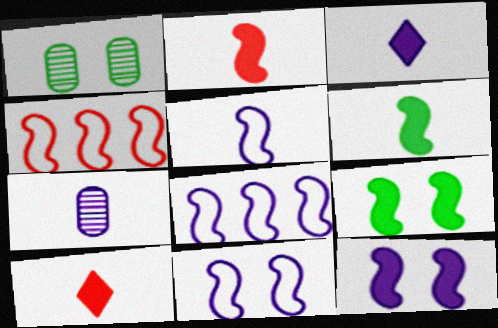[[1, 3, 4], 
[1, 8, 10], 
[3, 5, 7], 
[5, 8, 11]]